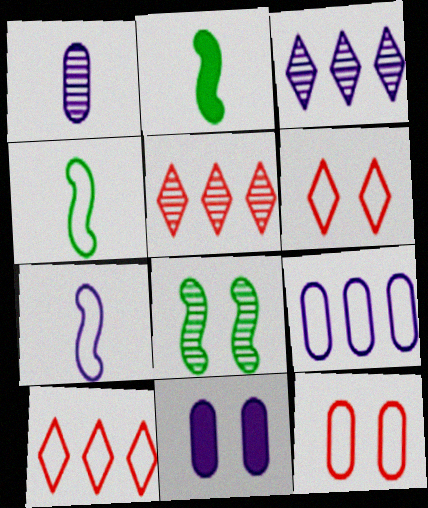[[1, 5, 8], 
[1, 9, 11], 
[2, 3, 12], 
[3, 7, 11], 
[4, 5, 11], 
[4, 6, 9], 
[6, 8, 11]]